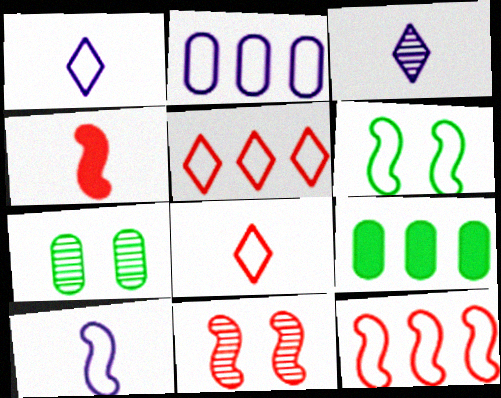[[1, 9, 11], 
[2, 6, 8], 
[4, 11, 12], 
[6, 10, 12]]